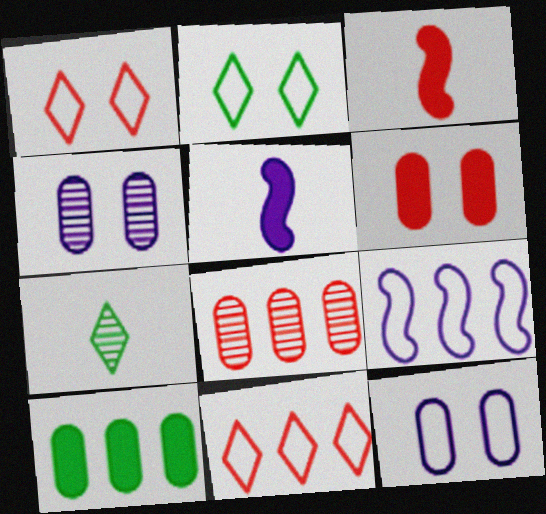[[1, 3, 8], 
[2, 5, 8], 
[6, 7, 9]]